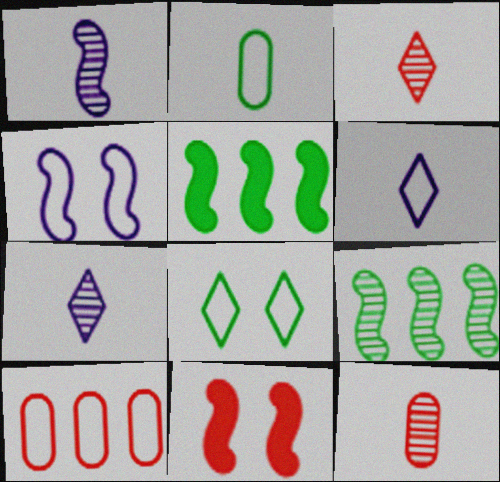[[3, 10, 11]]